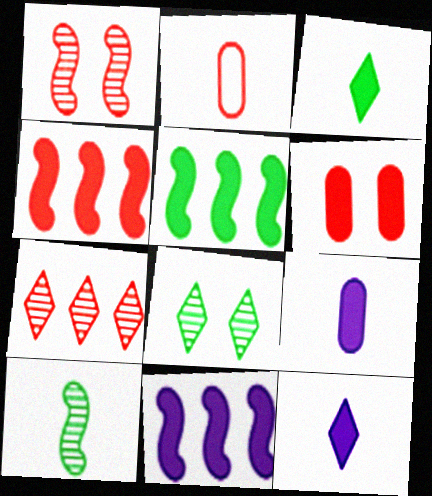[[2, 8, 11], 
[2, 10, 12], 
[3, 6, 11], 
[4, 5, 11], 
[5, 6, 12]]